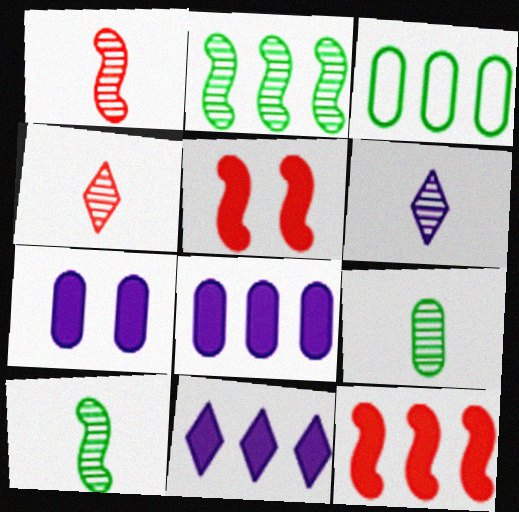[[1, 6, 9], 
[3, 5, 6]]